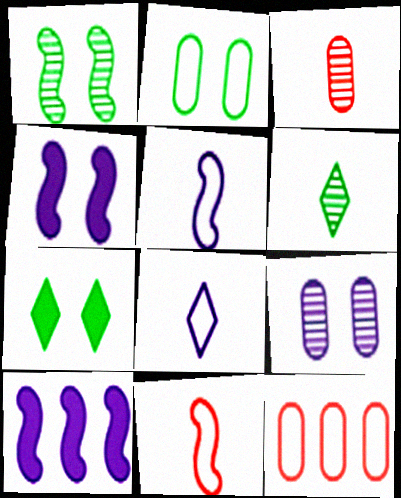[[1, 2, 7], 
[1, 10, 11], 
[4, 6, 12], 
[8, 9, 10]]